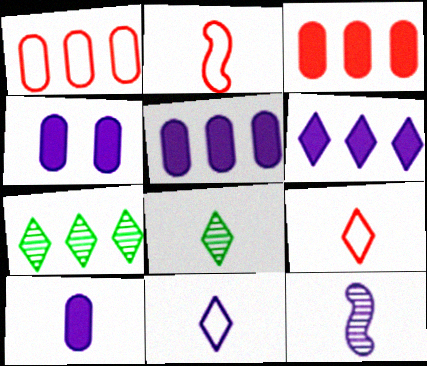[[2, 4, 7], 
[2, 8, 10], 
[4, 5, 10], 
[10, 11, 12]]